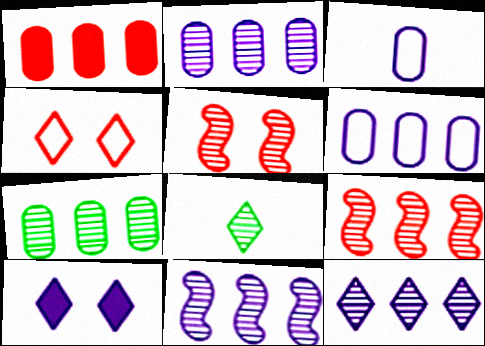[[1, 6, 7], 
[2, 5, 8], 
[2, 11, 12], 
[3, 10, 11], 
[7, 9, 12]]